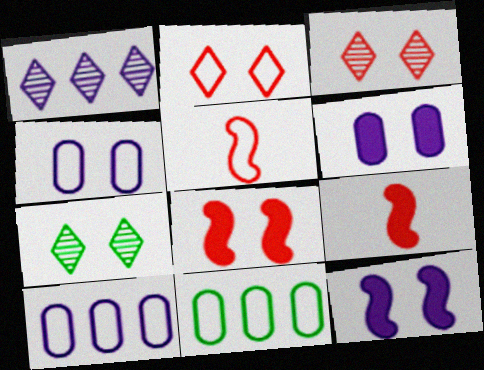[[4, 7, 8], 
[7, 9, 10]]